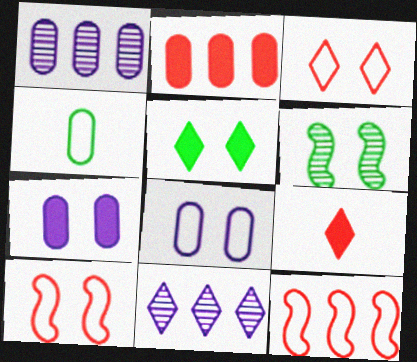[[3, 6, 7]]